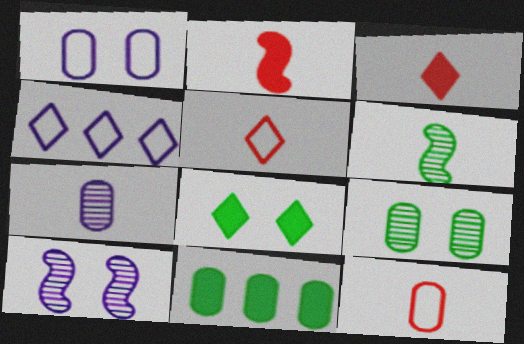[[2, 4, 9], 
[5, 10, 11]]